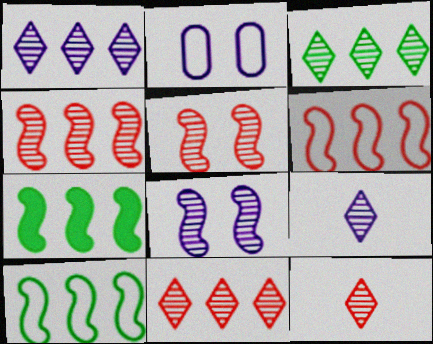[[1, 3, 11], 
[2, 7, 12]]